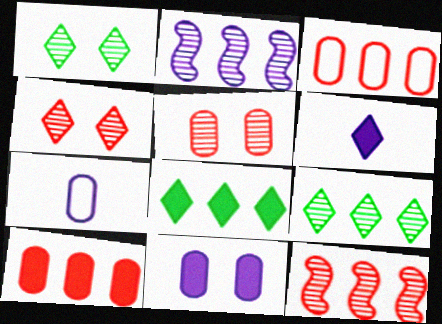[[2, 3, 8]]